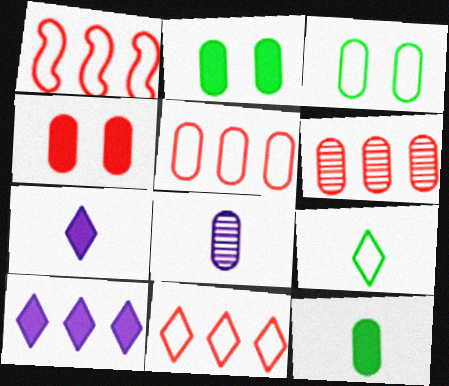[[1, 5, 11], 
[2, 5, 8]]